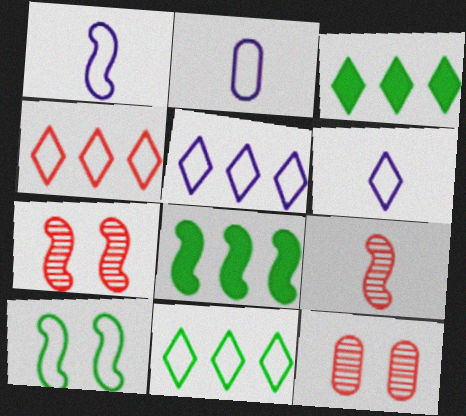[[1, 2, 6], 
[1, 3, 12], 
[1, 7, 8], 
[2, 3, 7], 
[2, 4, 10], 
[4, 5, 11], 
[6, 8, 12]]